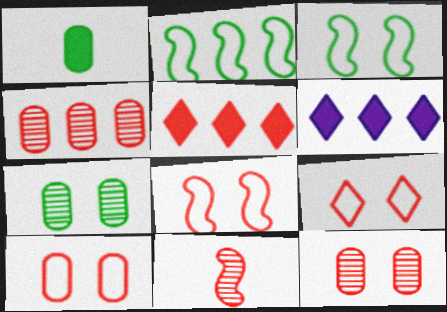[[2, 4, 6], 
[5, 10, 11], 
[8, 9, 10]]